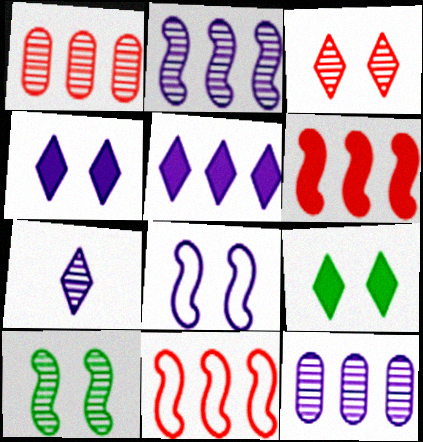[[1, 7, 10]]